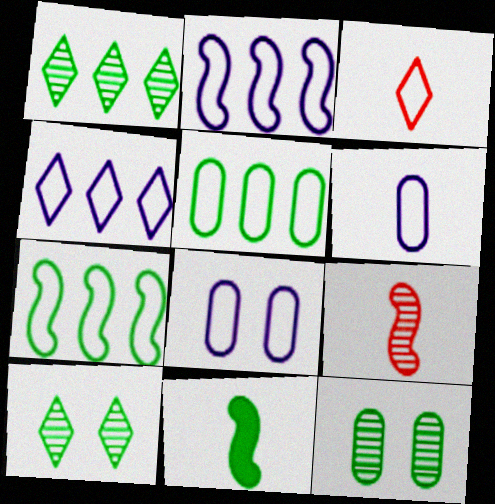[[3, 7, 8], 
[5, 10, 11]]